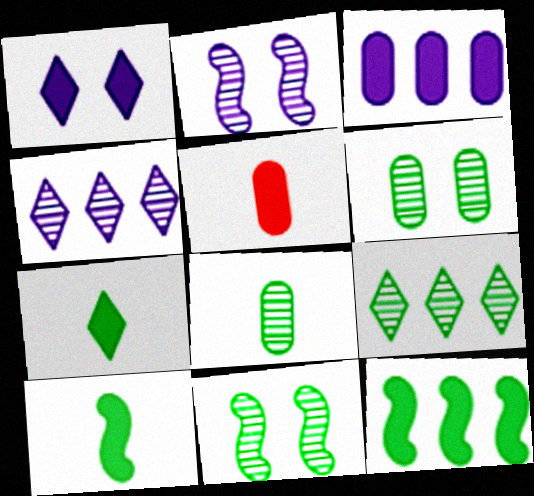[[1, 5, 12], 
[8, 9, 11]]